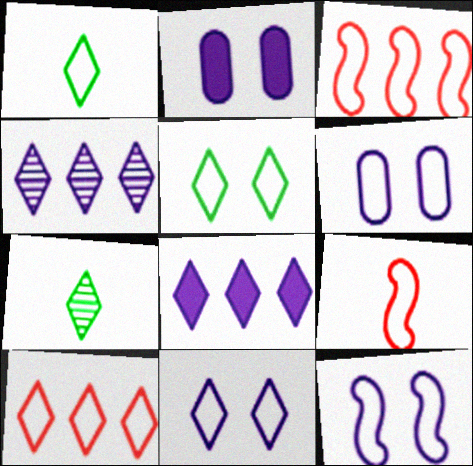[[1, 3, 6], 
[1, 10, 11], 
[2, 3, 7], 
[6, 11, 12]]